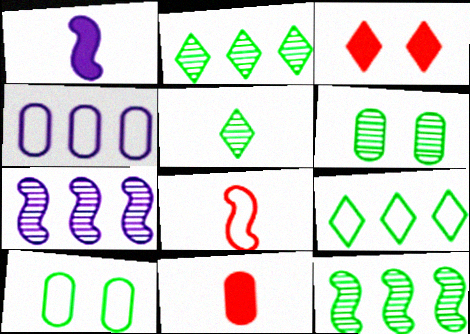[[4, 6, 11], 
[5, 6, 12]]